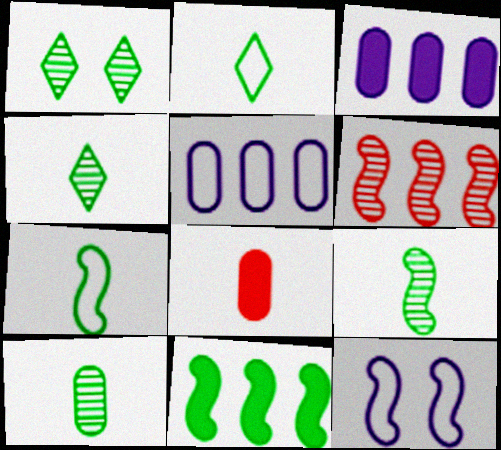[[4, 9, 10]]